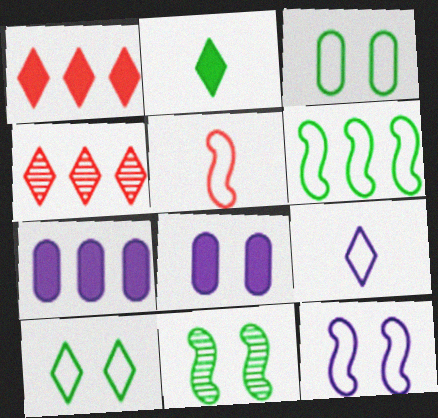[[4, 6, 7], 
[5, 6, 12]]